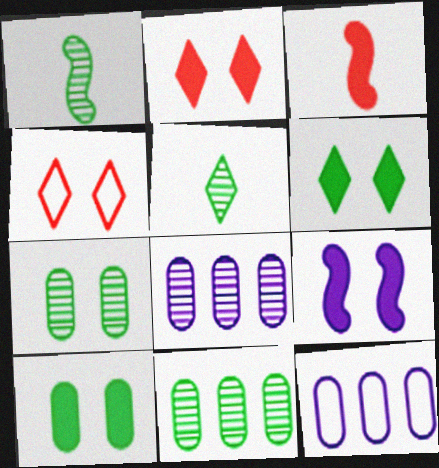[[1, 2, 12], 
[2, 9, 10], 
[4, 7, 9]]